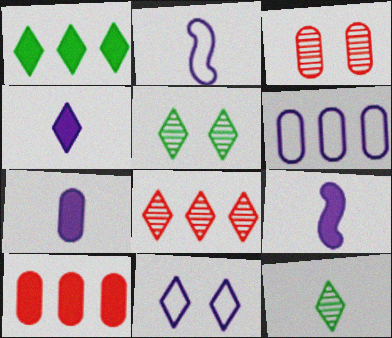[[1, 2, 3], 
[2, 5, 10], 
[2, 6, 11], 
[4, 7, 9]]